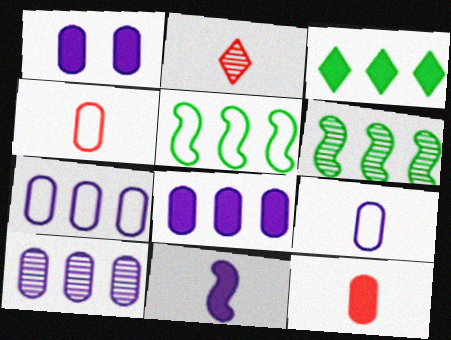[[1, 2, 5], 
[1, 9, 10], 
[7, 8, 10]]